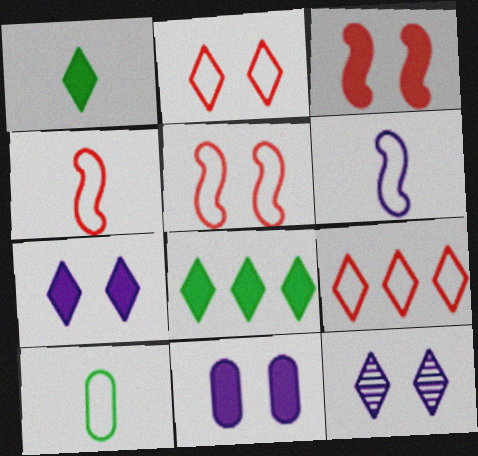[[1, 9, 12]]